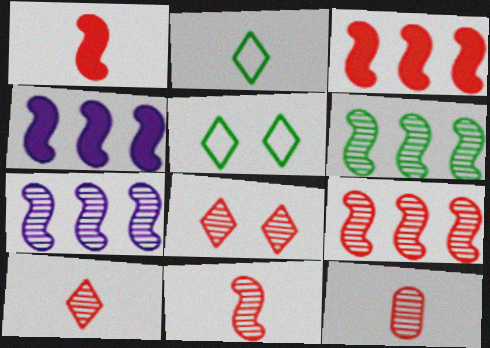[[4, 5, 12], 
[6, 7, 9], 
[8, 9, 12], 
[10, 11, 12]]